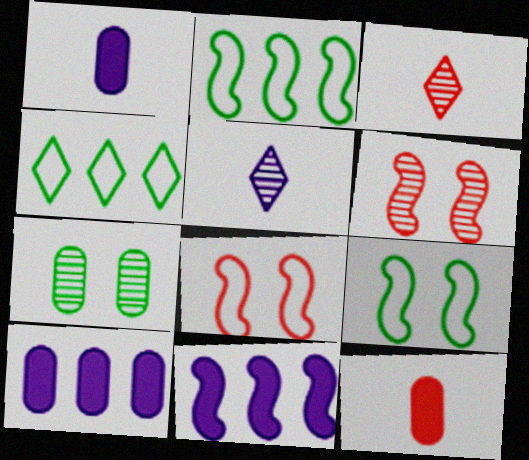[[1, 4, 6], 
[3, 9, 10]]